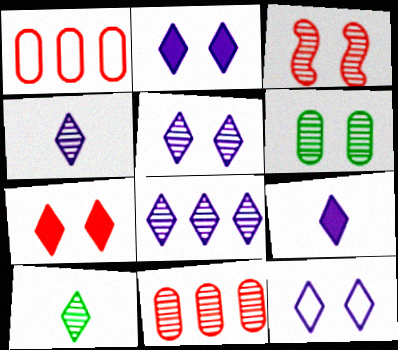[[2, 5, 12], 
[3, 5, 6], 
[4, 5, 8], 
[8, 9, 12]]